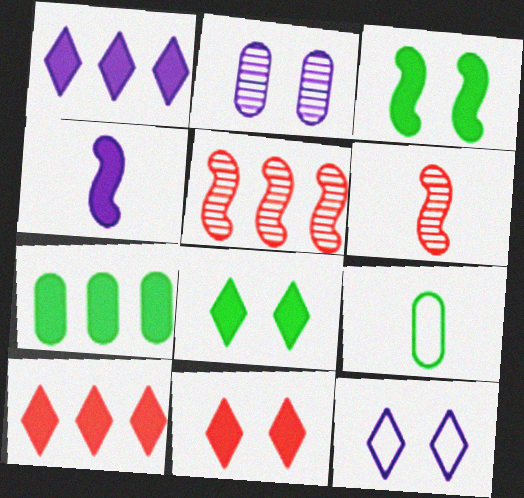[[4, 7, 11], 
[6, 7, 12]]